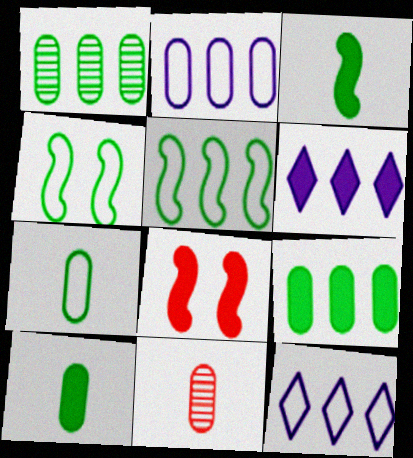[[4, 6, 11], 
[6, 8, 10]]